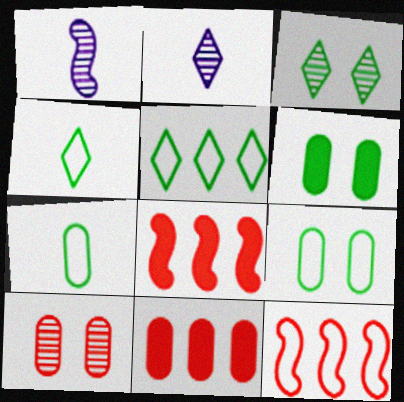[[2, 6, 12], 
[2, 8, 9]]